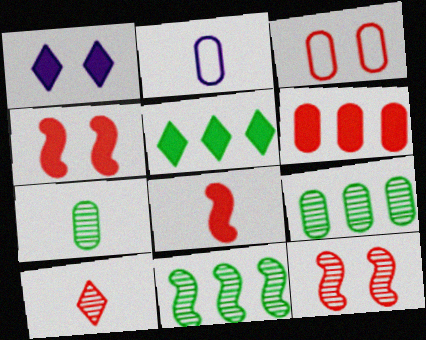[[2, 5, 12]]